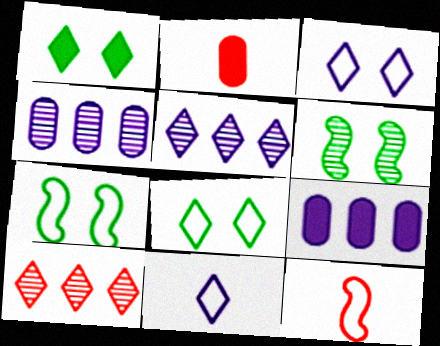[[1, 4, 12], 
[1, 10, 11], 
[2, 5, 7]]